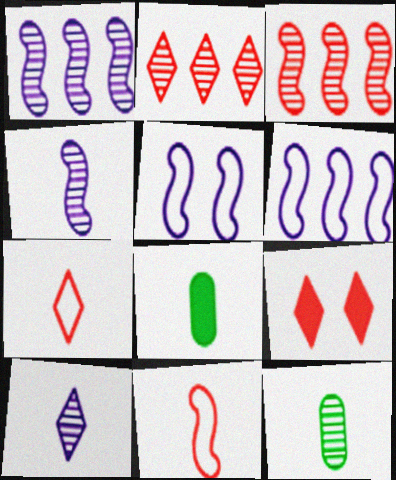[[2, 5, 8], 
[2, 7, 9], 
[4, 7, 8], 
[6, 9, 12], 
[8, 10, 11]]